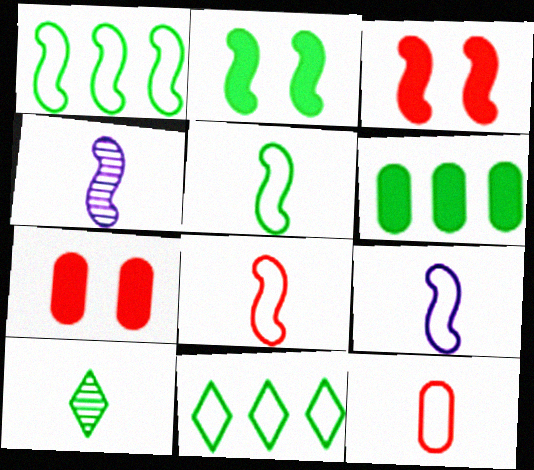[[1, 3, 4], 
[4, 7, 11], 
[5, 8, 9]]